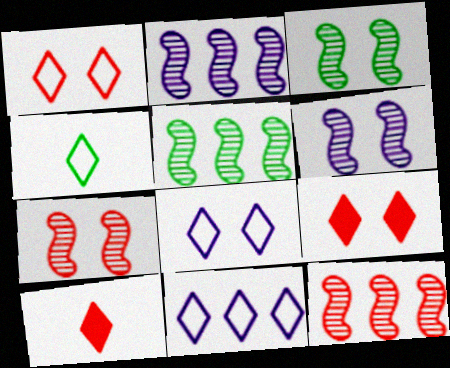[[1, 4, 11], 
[2, 5, 12], 
[3, 6, 7]]